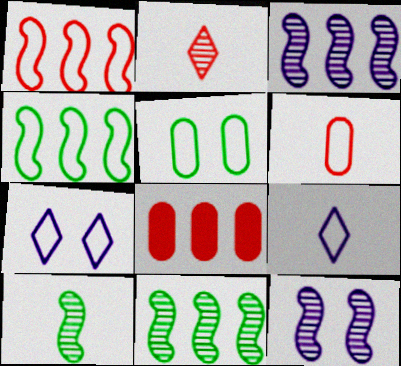[[1, 5, 9], 
[4, 6, 7], 
[7, 8, 10]]